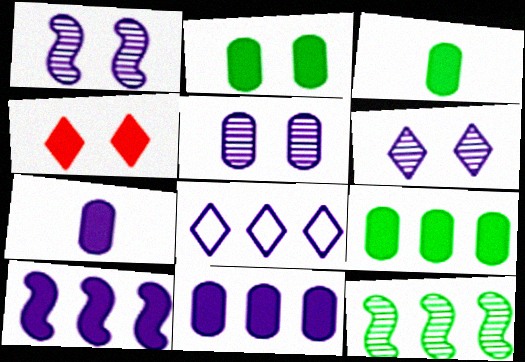[[1, 5, 6], 
[1, 7, 8], 
[2, 3, 9], 
[3, 4, 10]]